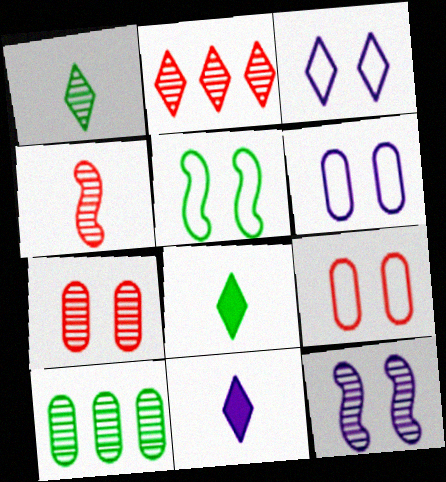[[2, 3, 8], 
[2, 4, 7], 
[3, 5, 9], 
[5, 8, 10]]